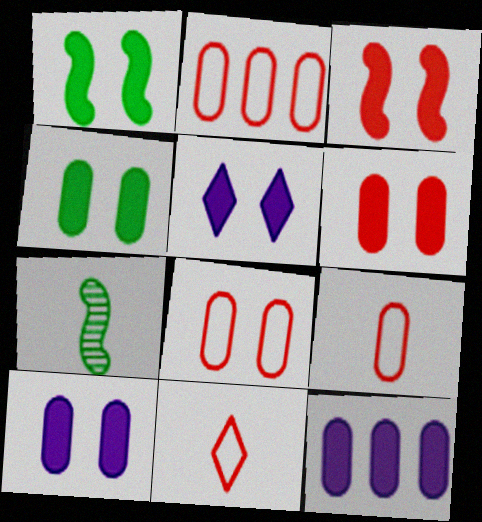[[1, 5, 6], 
[2, 5, 7], 
[2, 8, 9], 
[3, 4, 5], 
[4, 6, 10]]